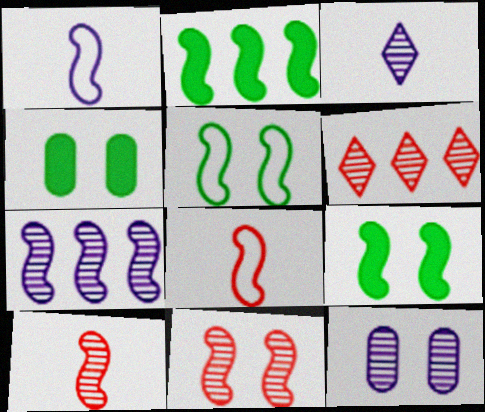[[1, 2, 11], 
[1, 4, 6], 
[3, 7, 12], 
[7, 8, 9]]